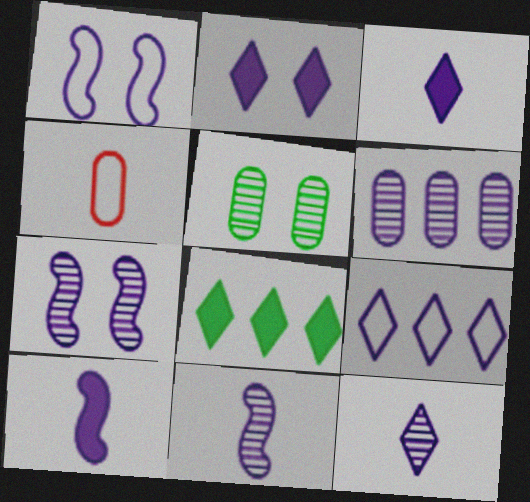[[1, 3, 6], 
[2, 9, 12], 
[4, 7, 8], 
[6, 7, 12]]